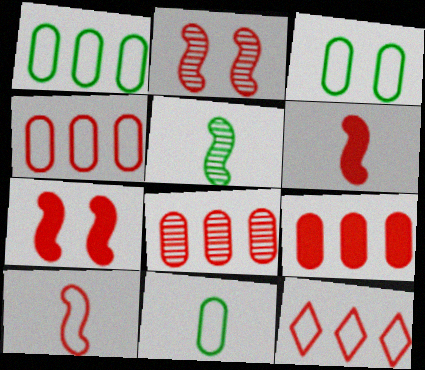[[1, 3, 11], 
[4, 8, 9]]